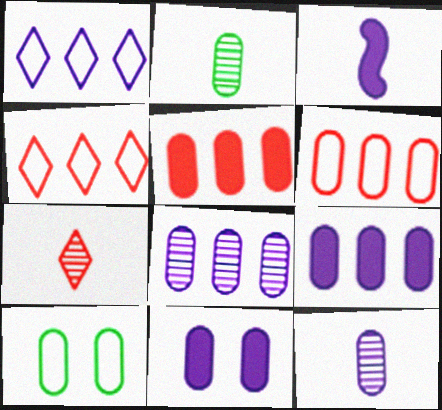[[2, 6, 11], 
[5, 10, 12]]